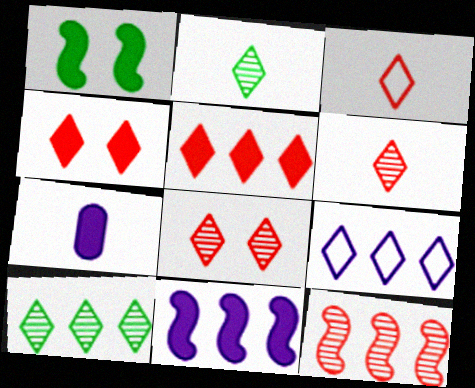[[1, 5, 7], 
[2, 4, 9], 
[3, 5, 8], 
[5, 9, 10]]